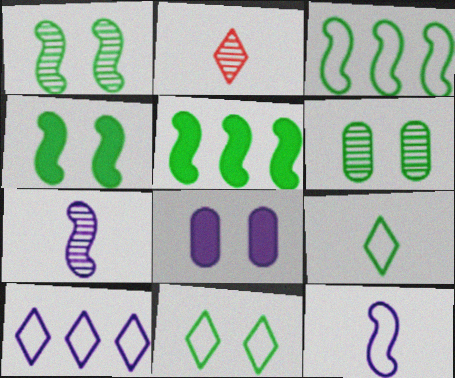[[2, 3, 8], 
[4, 6, 11], 
[5, 6, 9], 
[7, 8, 10]]